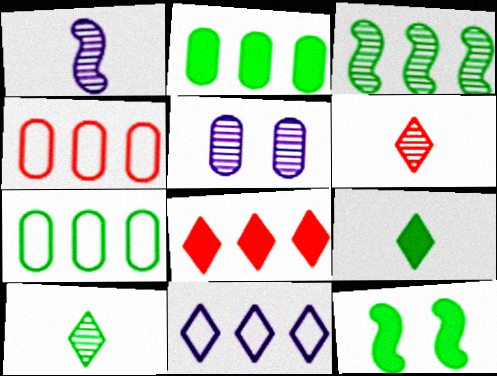[[2, 9, 12], 
[3, 5, 6], 
[7, 10, 12]]